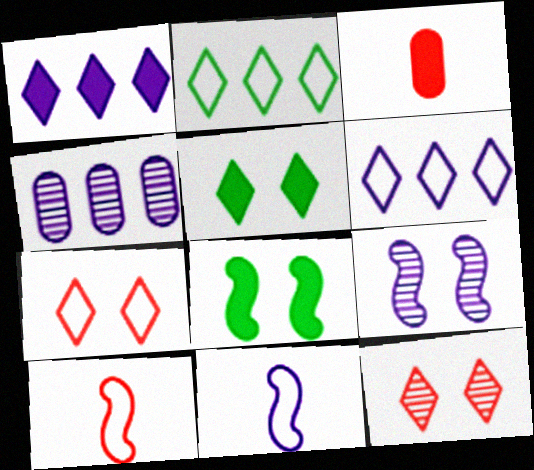[[1, 3, 8], 
[2, 3, 9], 
[4, 5, 10]]